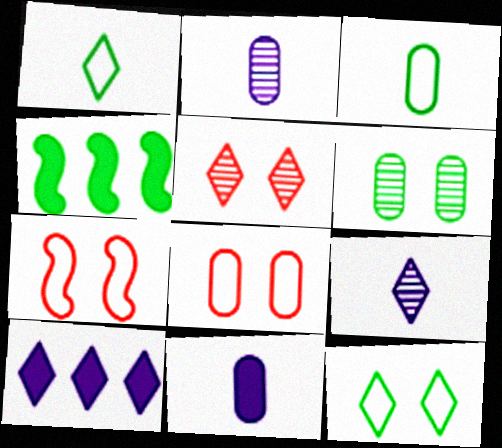[[1, 4, 6], 
[1, 5, 10], 
[4, 8, 9]]